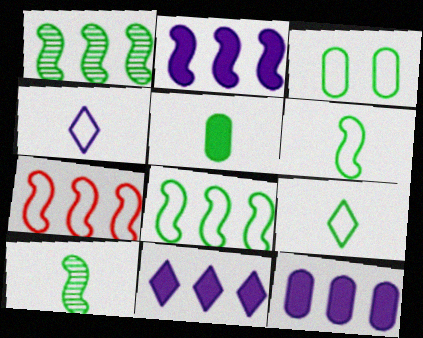[[1, 2, 7], 
[2, 11, 12], 
[3, 4, 7], 
[3, 8, 9], 
[5, 9, 10]]